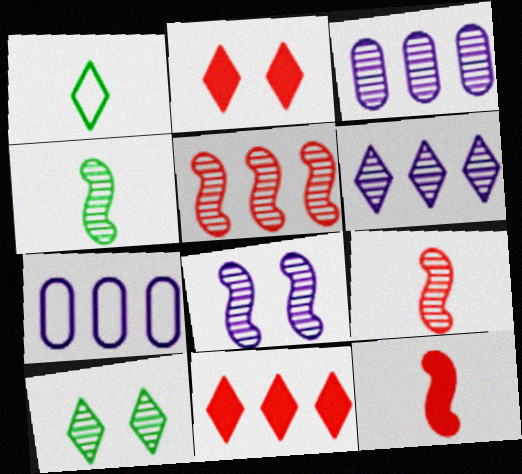[[1, 2, 6], 
[2, 4, 7], 
[3, 9, 10], 
[4, 5, 8], 
[7, 10, 12]]